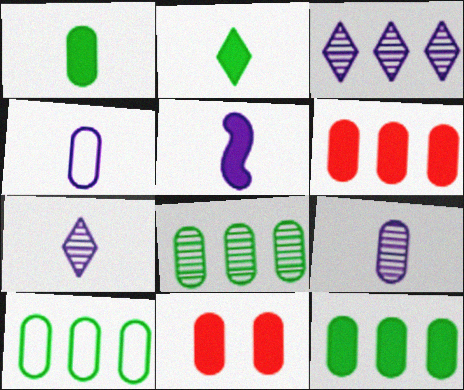[[4, 5, 7], 
[4, 8, 11], 
[8, 10, 12], 
[9, 10, 11]]